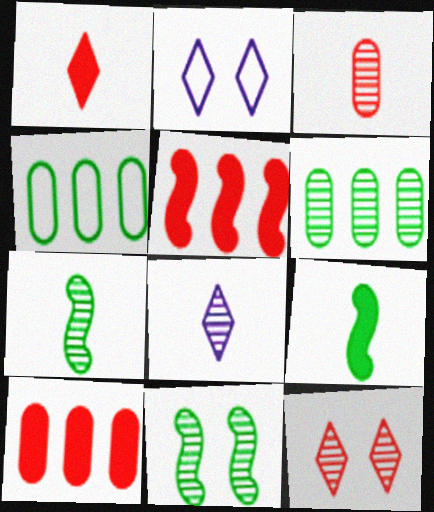[[2, 7, 10], 
[3, 7, 8]]